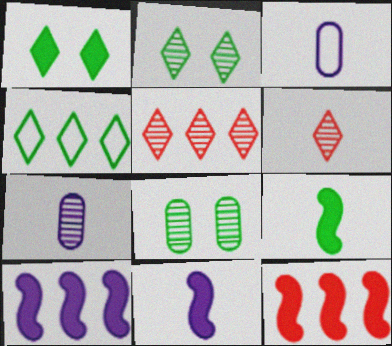[[2, 3, 12], 
[3, 6, 9], 
[4, 8, 9]]